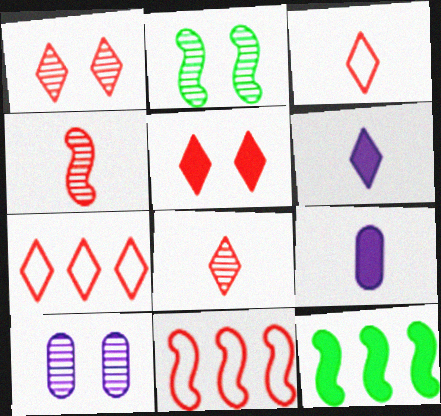[[1, 2, 10], 
[2, 7, 9], 
[3, 10, 12], 
[5, 7, 8], 
[5, 9, 12]]